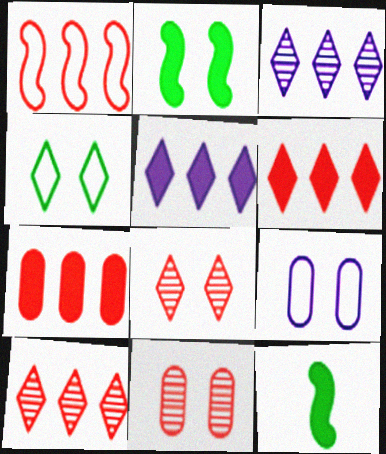[[1, 7, 10], 
[2, 8, 9], 
[9, 10, 12]]